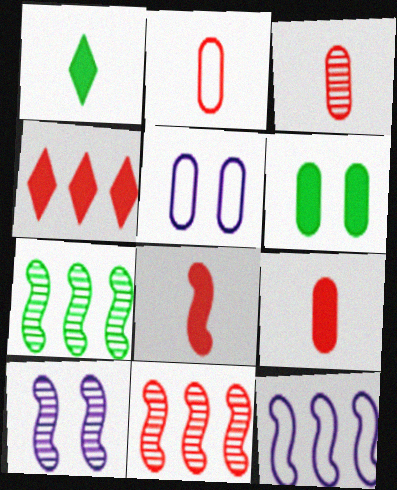[[1, 5, 11], 
[2, 3, 9]]